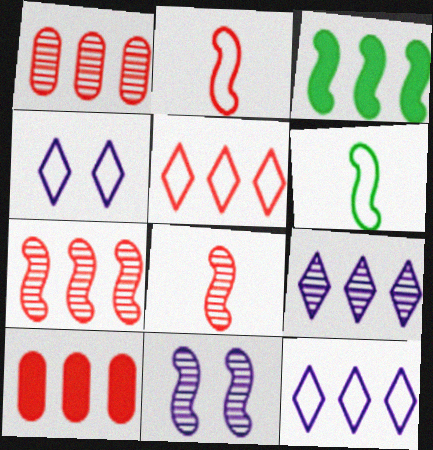[[1, 3, 12], 
[2, 3, 11], 
[5, 7, 10]]